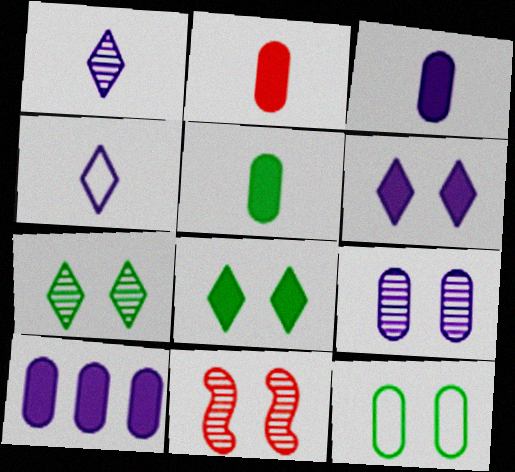[[2, 3, 5], 
[6, 11, 12], 
[7, 9, 11]]